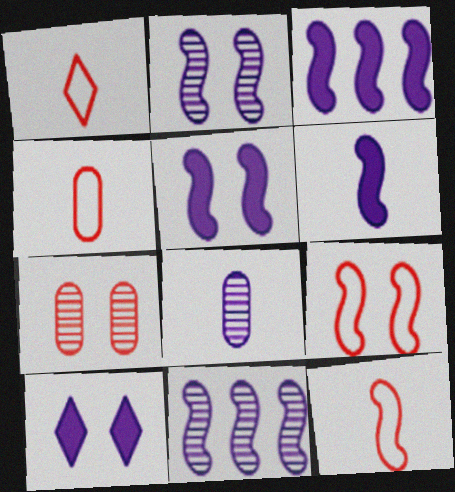[[1, 4, 12], 
[3, 5, 6]]